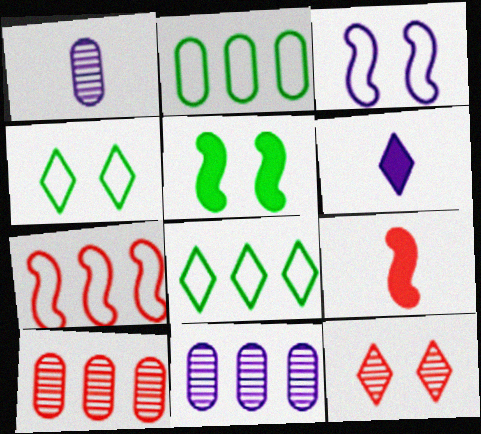[[3, 6, 11], 
[4, 9, 11], 
[6, 8, 12]]